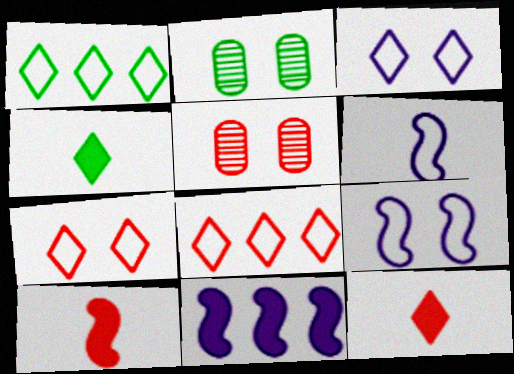[[5, 8, 10]]